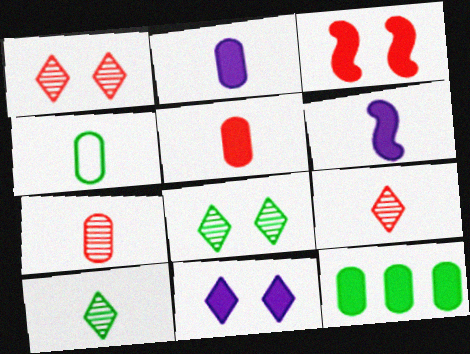[[2, 4, 7], 
[4, 6, 9]]